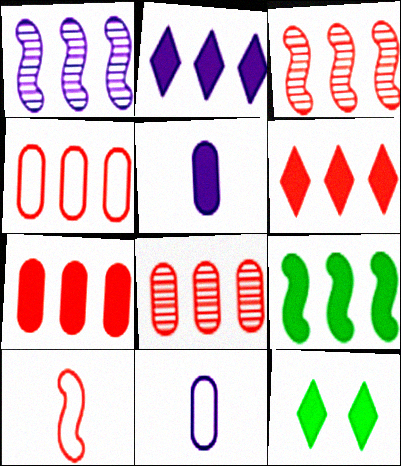[[2, 7, 9], 
[3, 4, 6], 
[3, 11, 12], 
[4, 7, 8]]